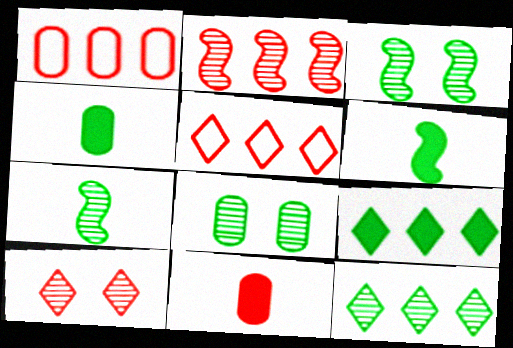[[7, 8, 12]]